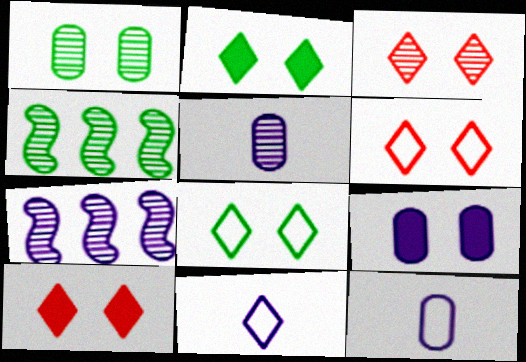[[3, 4, 5], 
[3, 6, 10], 
[4, 10, 12], 
[7, 9, 11]]